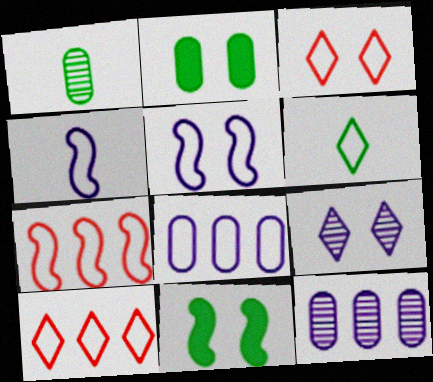[]